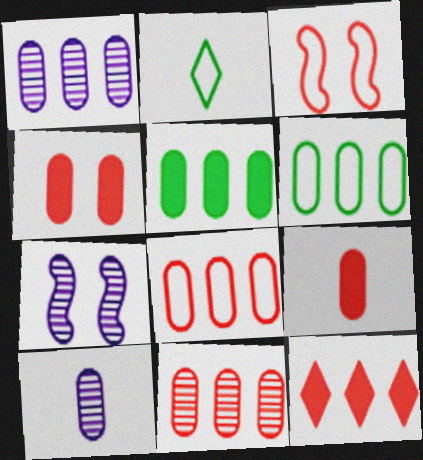[[1, 5, 8], 
[4, 6, 10]]